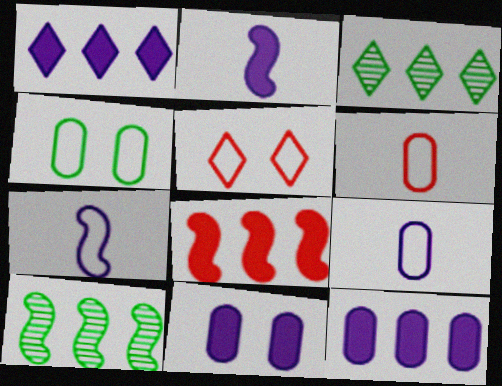[[1, 2, 11]]